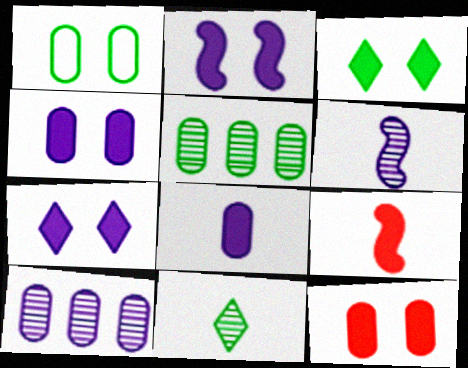[[2, 3, 12], 
[2, 4, 7]]